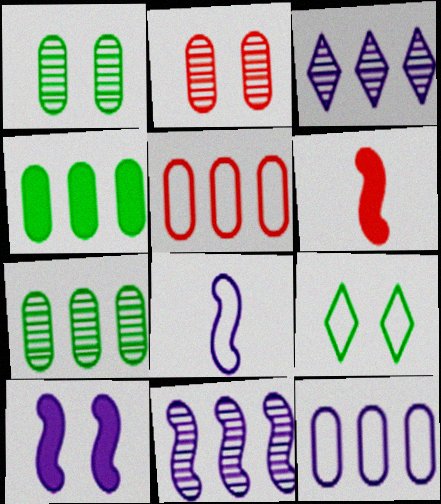[[2, 9, 10], 
[5, 8, 9], 
[8, 10, 11]]